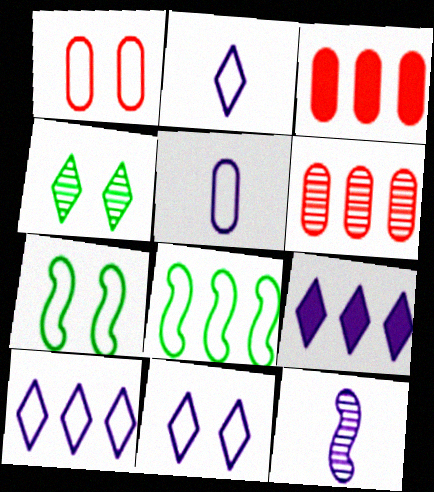[[1, 2, 8], 
[1, 7, 11], 
[2, 10, 11], 
[4, 6, 12], 
[6, 8, 9]]